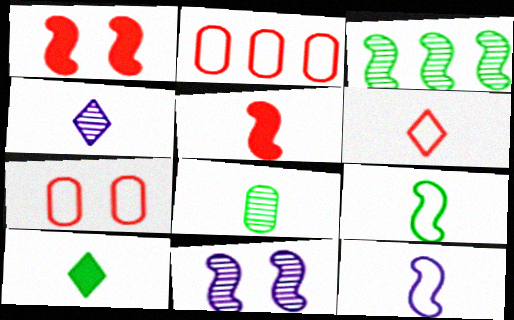[[1, 3, 12], 
[2, 10, 11], 
[4, 6, 10], 
[8, 9, 10]]